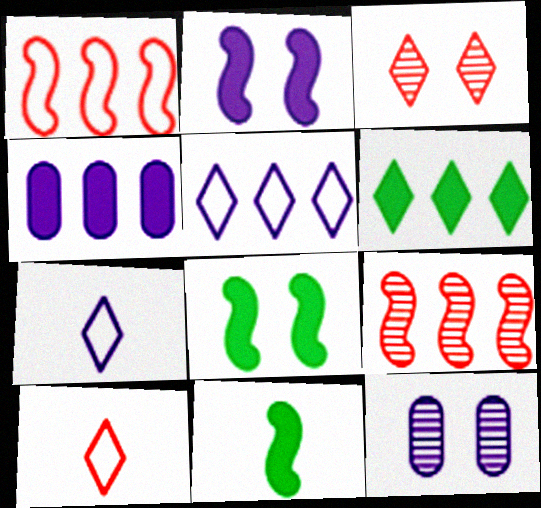[[3, 6, 7]]